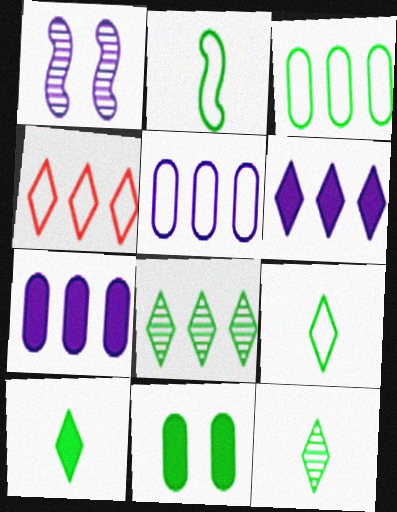[[2, 8, 11], 
[4, 6, 8], 
[9, 10, 12]]